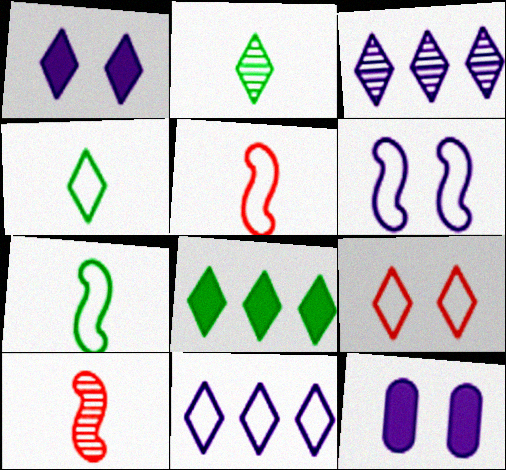[[4, 9, 11]]